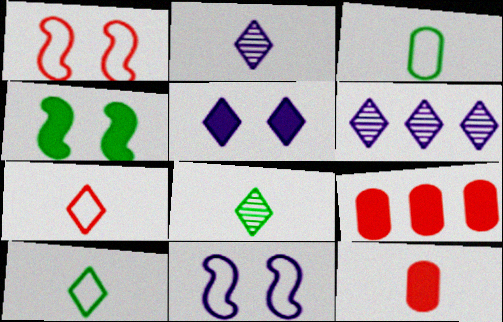[[8, 9, 11]]